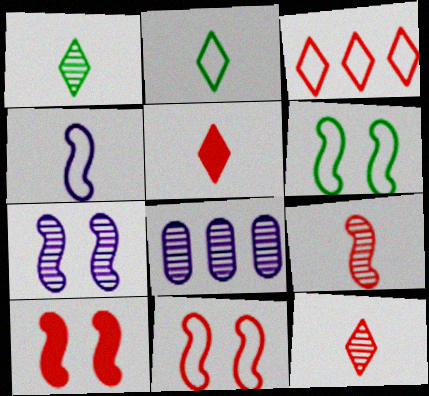[[2, 8, 10], 
[5, 6, 8], 
[6, 7, 10]]